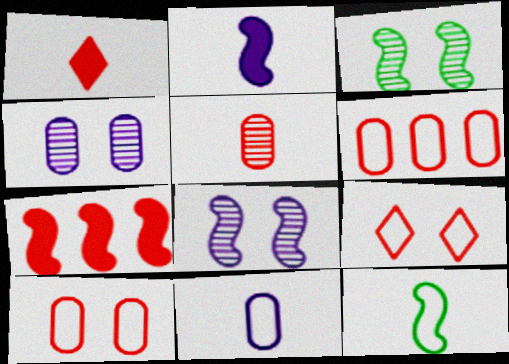[[5, 7, 9], 
[7, 8, 12]]